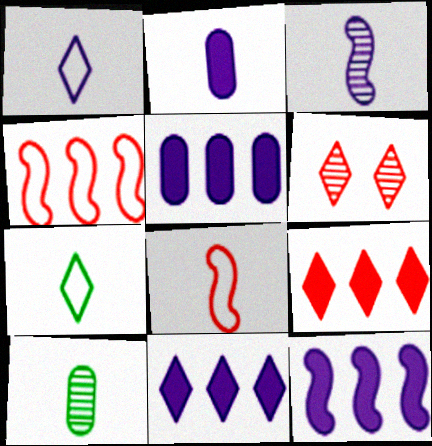[[1, 2, 3], 
[5, 11, 12], 
[6, 7, 11]]